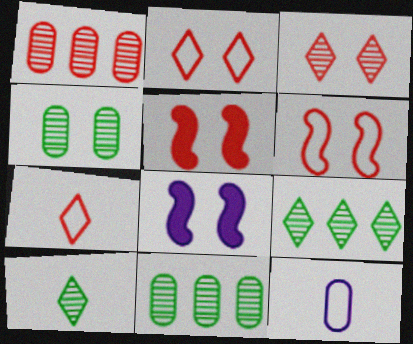[[1, 5, 7], 
[2, 4, 8], 
[5, 9, 12], 
[7, 8, 11]]